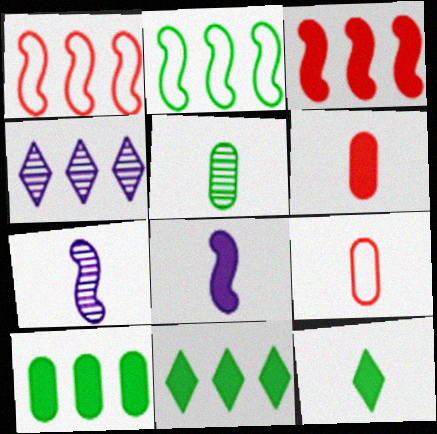[[1, 4, 10], 
[6, 8, 12], 
[7, 9, 12]]